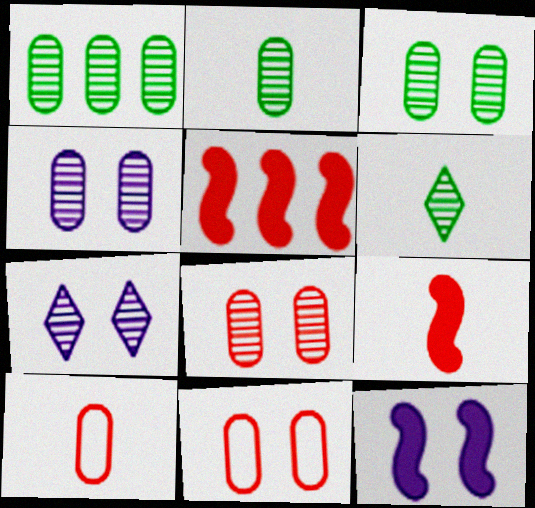[[1, 2, 3], 
[3, 4, 8]]